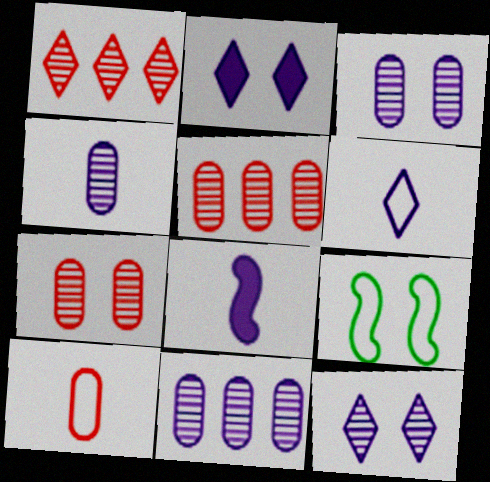[[2, 7, 9], 
[3, 4, 11], 
[4, 6, 8]]